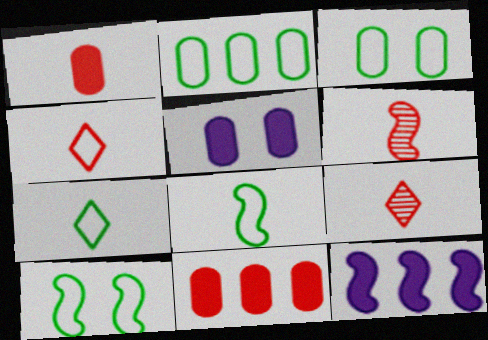[[1, 4, 6], 
[2, 7, 10], 
[3, 9, 12], 
[6, 10, 12]]